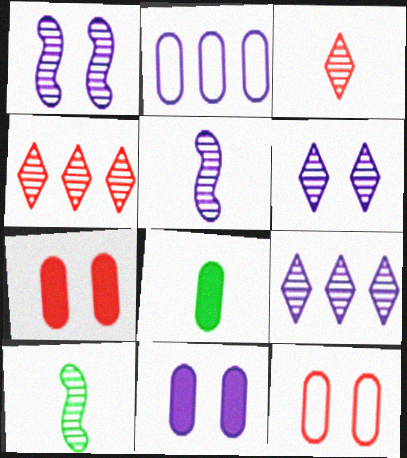[]